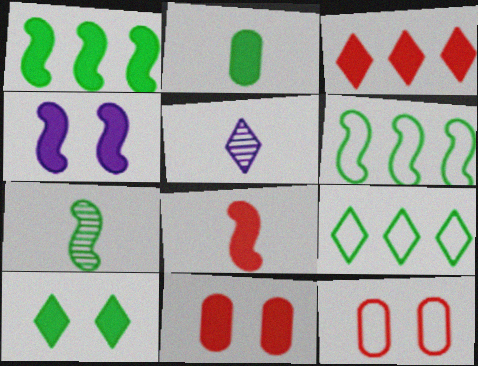[[1, 2, 10], 
[1, 4, 8], 
[1, 5, 12], 
[2, 3, 4], 
[3, 8, 11], 
[4, 10, 11], 
[5, 6, 11]]